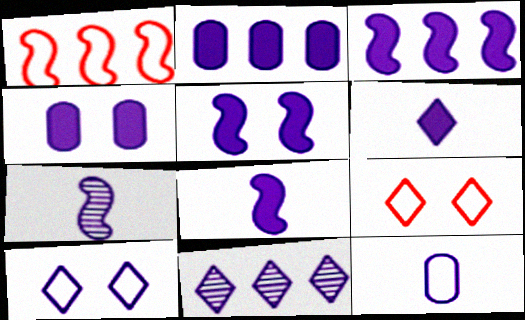[[2, 5, 6], 
[2, 7, 10], 
[3, 4, 6], 
[3, 5, 8], 
[5, 11, 12], 
[6, 7, 12], 
[6, 10, 11]]